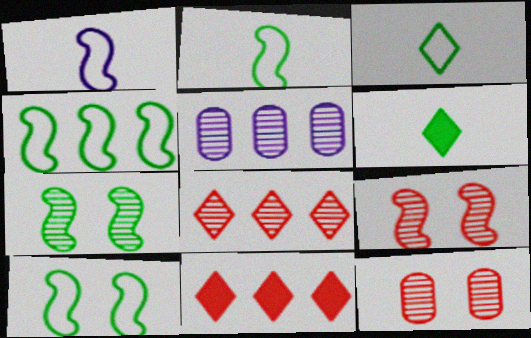[[2, 4, 10], 
[4, 5, 11]]